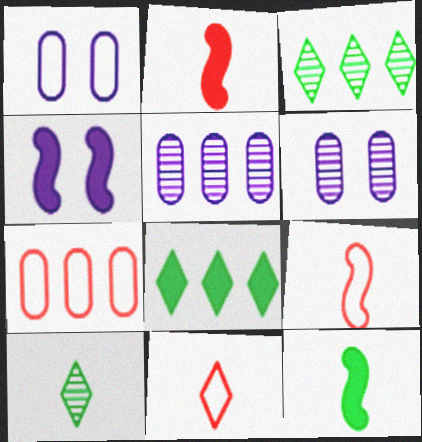[[1, 2, 3], 
[4, 7, 10], 
[6, 8, 9]]